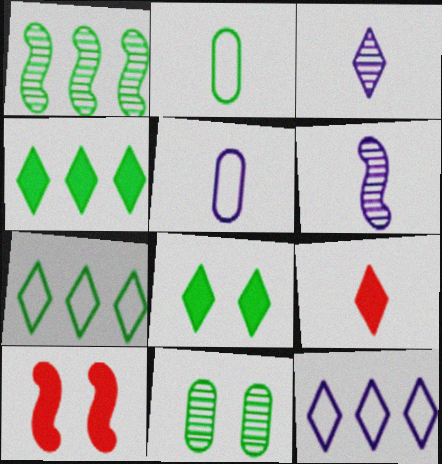[[1, 2, 8], 
[2, 6, 9]]